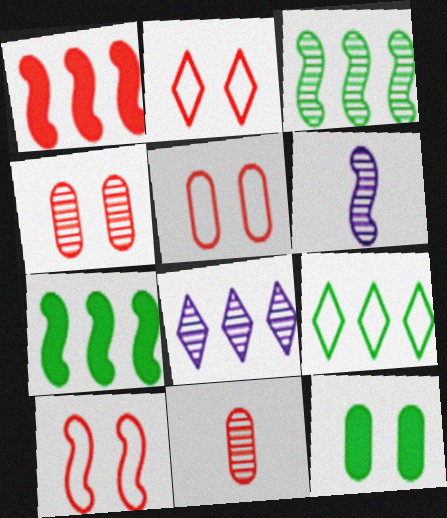[[1, 2, 11], 
[2, 5, 10], 
[6, 7, 10]]